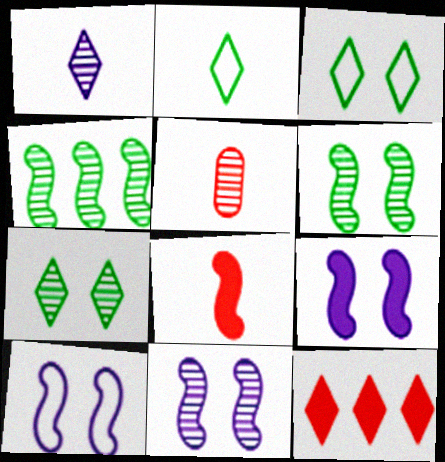[[1, 3, 12], 
[4, 8, 10], 
[9, 10, 11]]